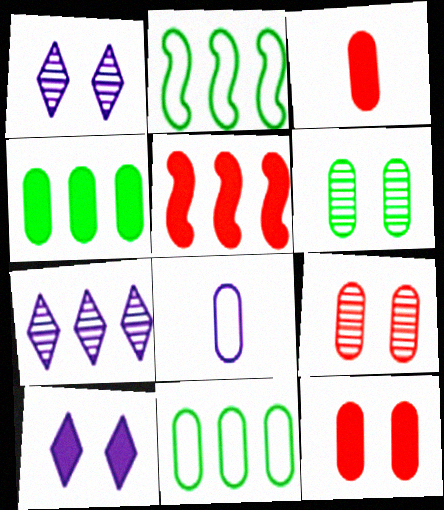[[1, 2, 3], 
[4, 8, 9], 
[5, 7, 11]]